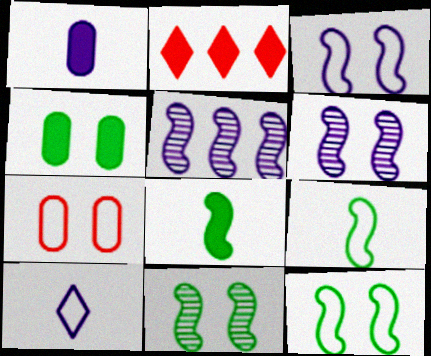[]